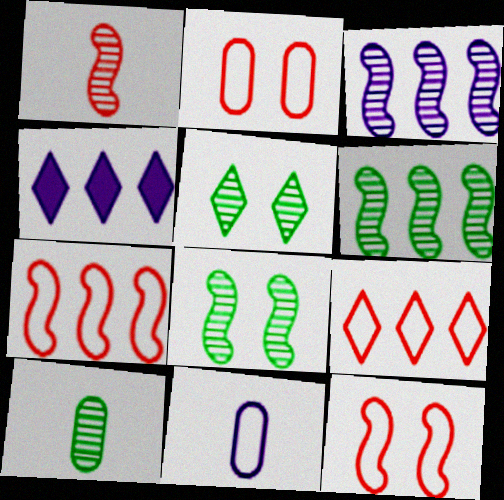[[1, 3, 8], 
[4, 10, 12], 
[5, 6, 10]]